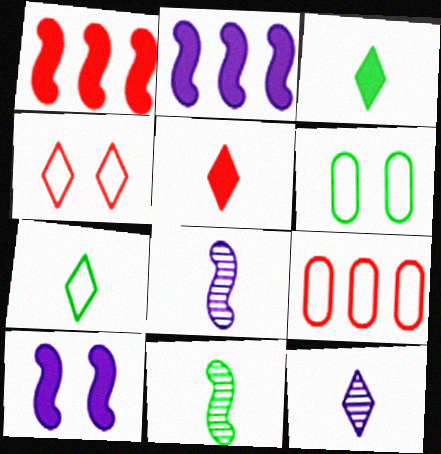[[1, 6, 12], 
[5, 7, 12]]